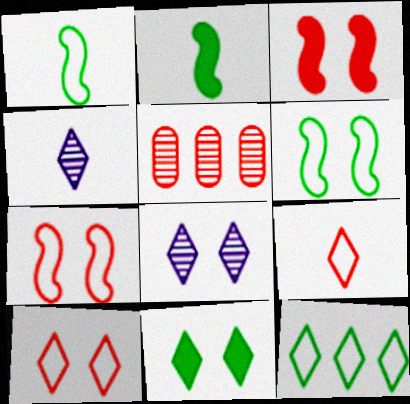[[3, 5, 9], 
[8, 10, 11]]